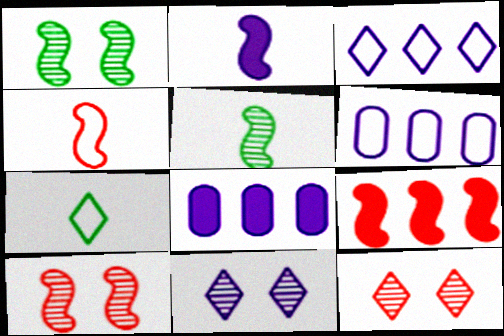[[2, 4, 5], 
[2, 6, 11], 
[4, 9, 10], 
[7, 8, 10]]